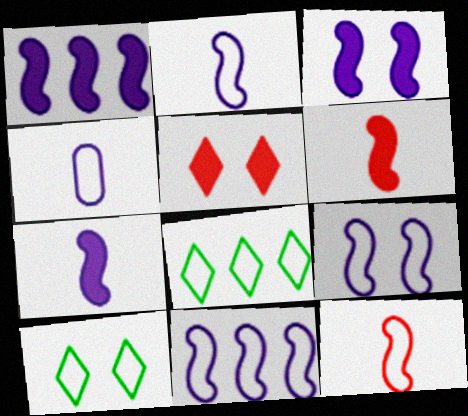[[1, 3, 7], 
[2, 9, 11]]